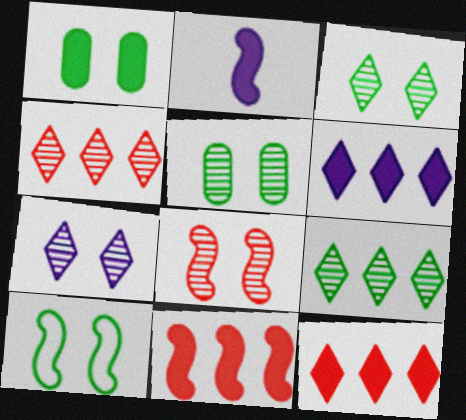[[1, 2, 12], 
[1, 3, 10], 
[5, 7, 8]]